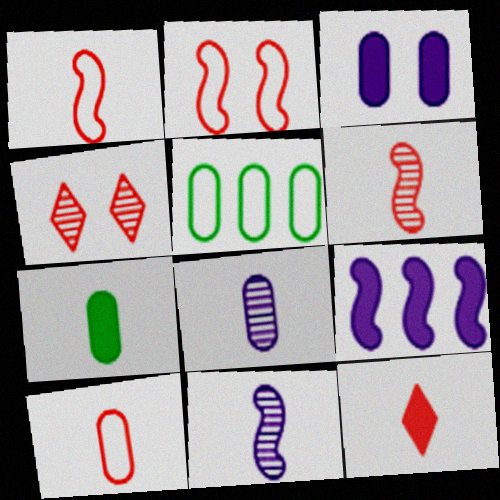[[6, 10, 12], 
[7, 8, 10]]